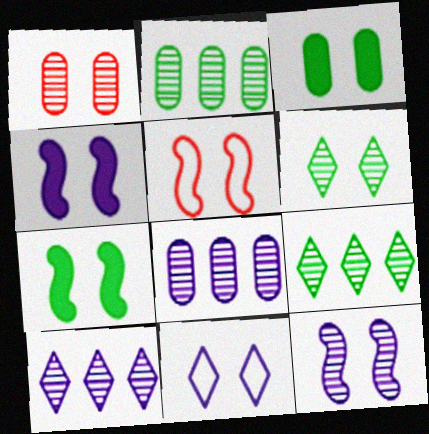[[1, 6, 12], 
[1, 7, 11], 
[5, 7, 12]]